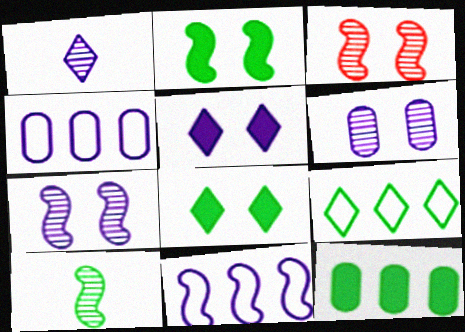[]